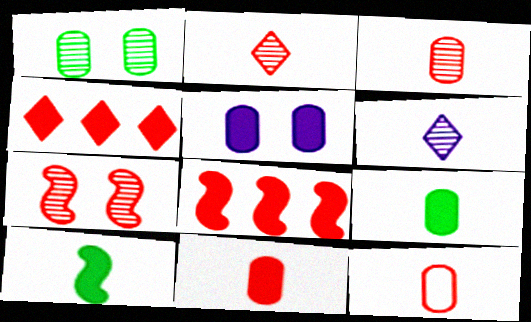[[3, 11, 12], 
[4, 5, 10], 
[4, 7, 12], 
[6, 10, 12]]